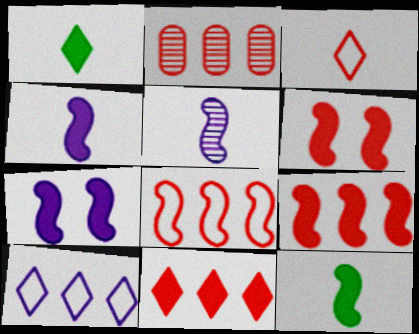[[2, 3, 6], 
[2, 8, 11], 
[7, 9, 12]]